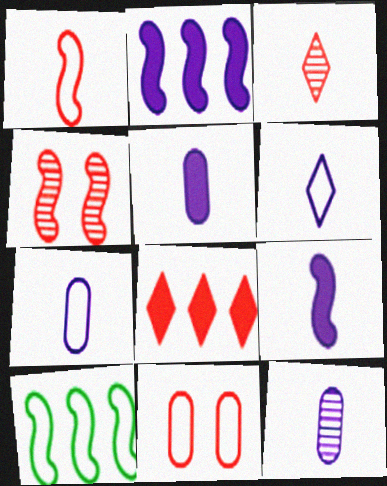[[4, 9, 10], 
[5, 7, 12], 
[6, 9, 12], 
[6, 10, 11]]